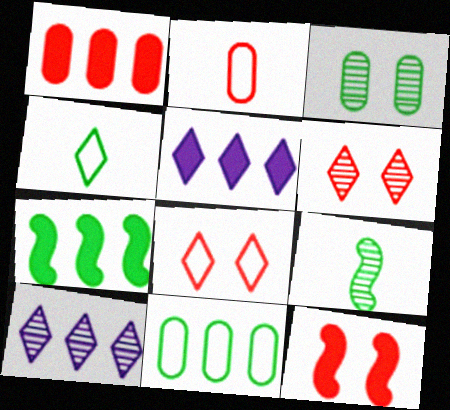[[1, 5, 7], 
[3, 4, 7], 
[4, 5, 6]]